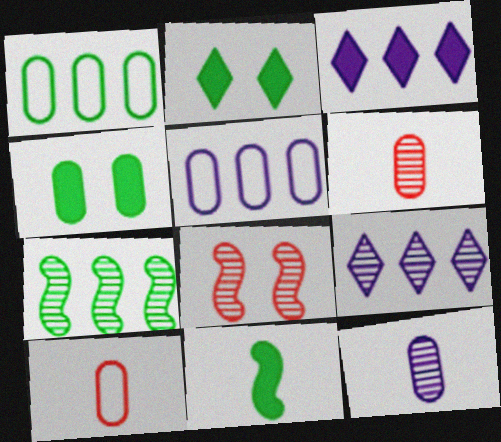[[4, 5, 6]]